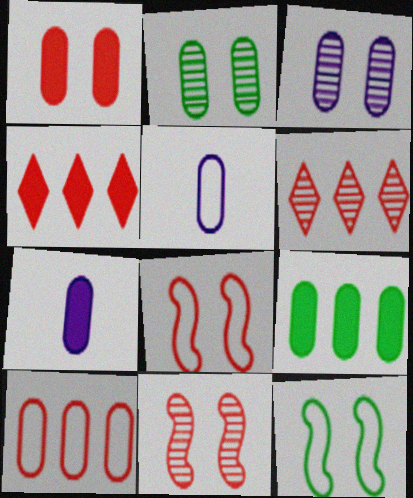[[1, 7, 9], 
[2, 7, 10], 
[6, 7, 12]]